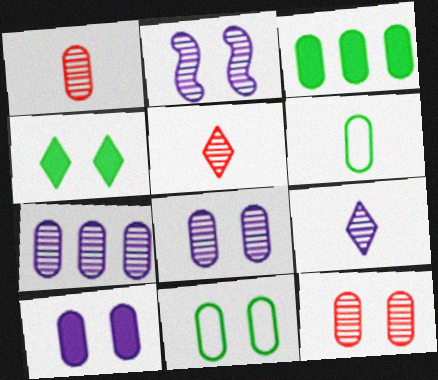[[2, 7, 9], 
[10, 11, 12]]